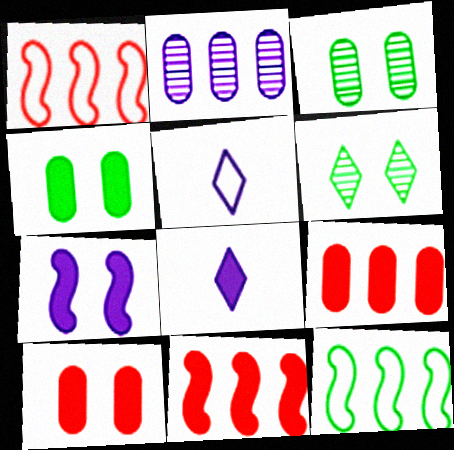[[1, 3, 8], 
[2, 5, 7], 
[3, 5, 11], 
[4, 8, 11]]